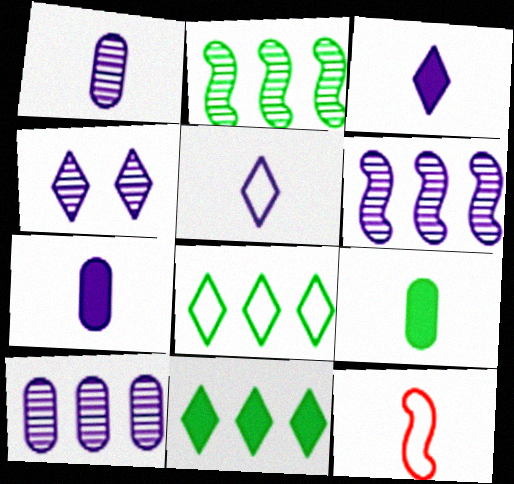[[1, 4, 6]]